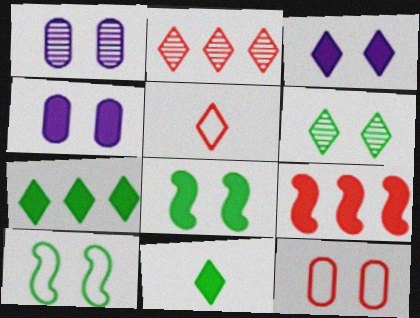[[4, 9, 11]]